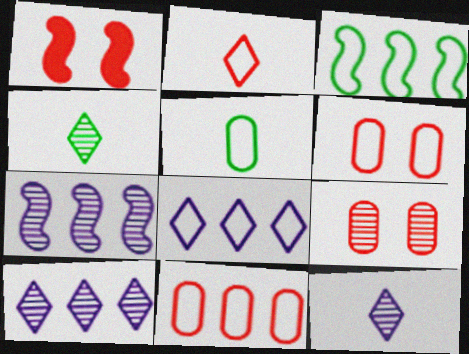[[1, 5, 10], 
[3, 8, 11], 
[4, 7, 9]]